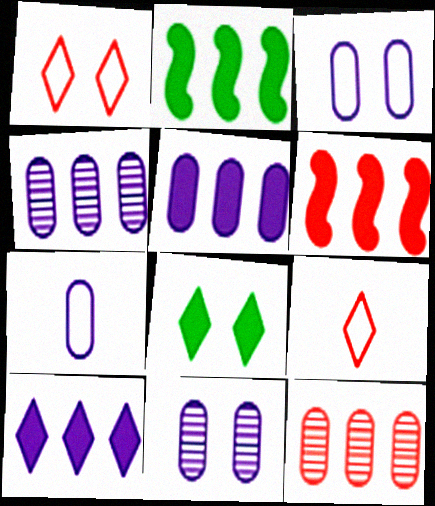[[2, 9, 11], 
[5, 7, 11]]